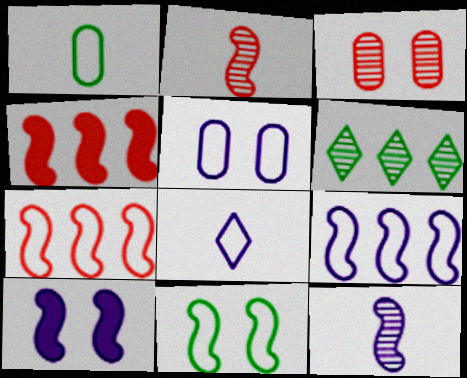[[3, 6, 12], 
[4, 11, 12], 
[5, 8, 9], 
[9, 10, 12]]